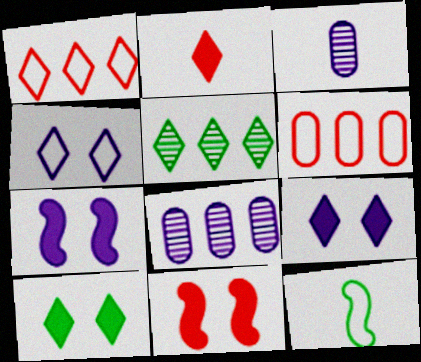[[2, 3, 12], 
[2, 4, 5], 
[4, 6, 12]]